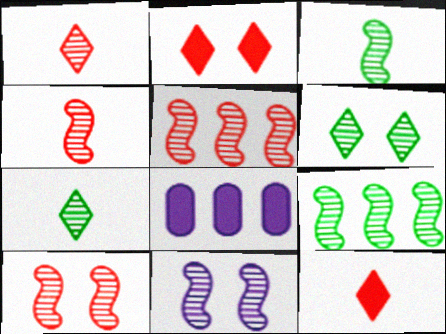[[3, 5, 11], 
[4, 5, 10], 
[4, 9, 11]]